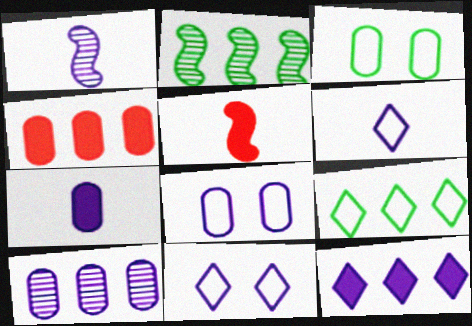[[1, 6, 7], 
[1, 8, 12], 
[7, 8, 10]]